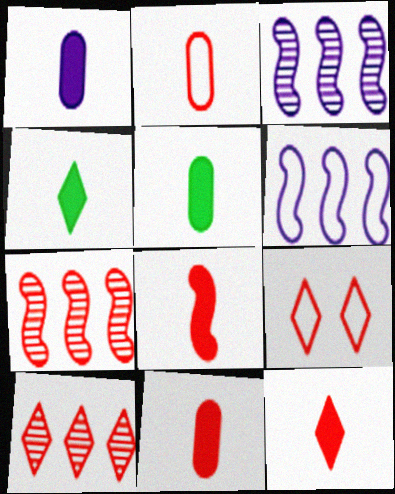[[1, 4, 8], 
[1, 5, 11], 
[3, 5, 9], 
[7, 9, 11], 
[8, 11, 12], 
[9, 10, 12]]